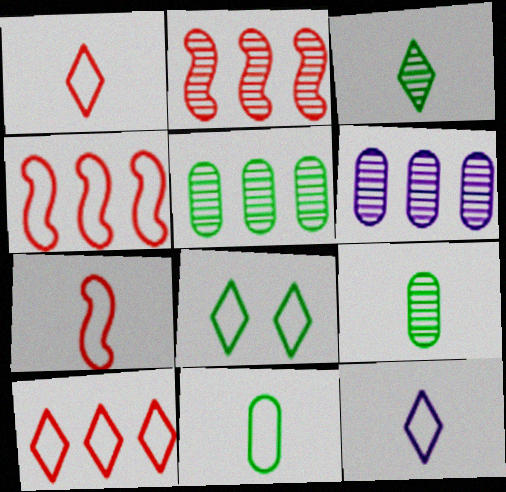[[7, 11, 12], 
[8, 10, 12]]